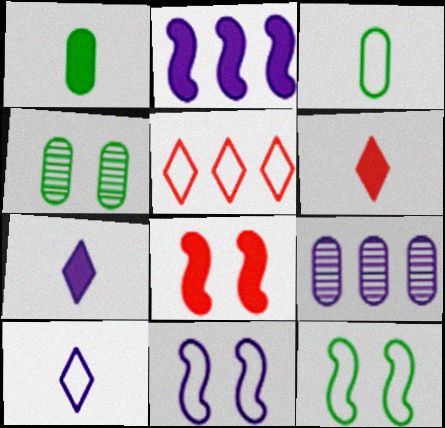[[3, 5, 11], 
[6, 9, 12], 
[7, 9, 11]]